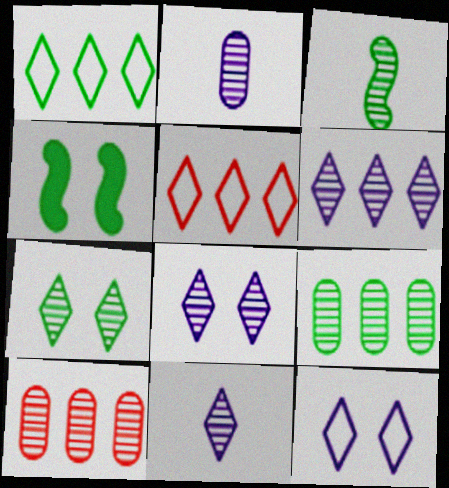[[2, 4, 5], 
[3, 7, 9], 
[3, 8, 10], 
[6, 8, 11]]